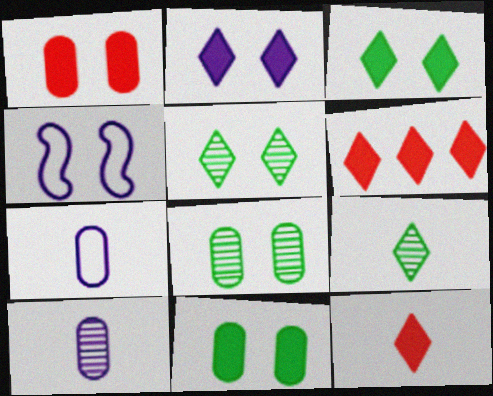[[1, 4, 5]]